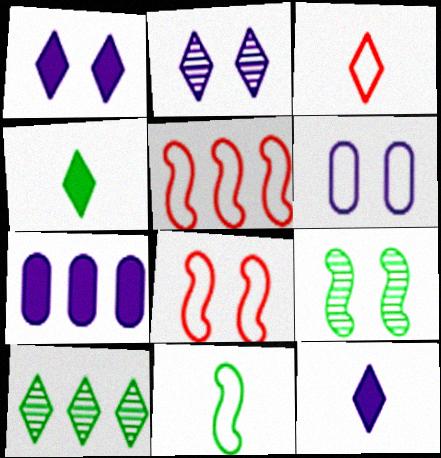[[1, 3, 10], 
[3, 7, 9], 
[5, 7, 10]]